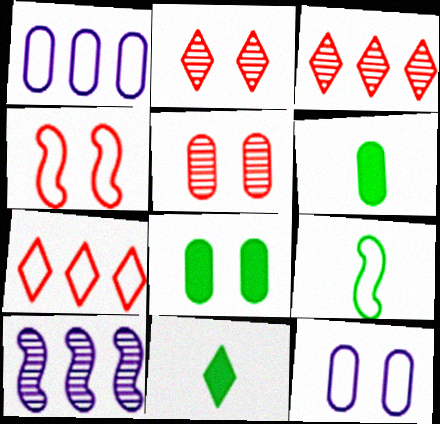[[1, 5, 6], 
[5, 8, 12], 
[7, 9, 12]]